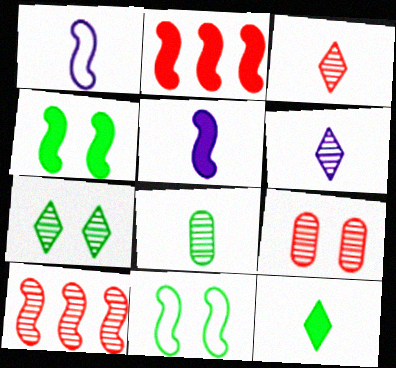[[1, 4, 10], 
[2, 4, 5], 
[3, 9, 10], 
[5, 10, 11]]